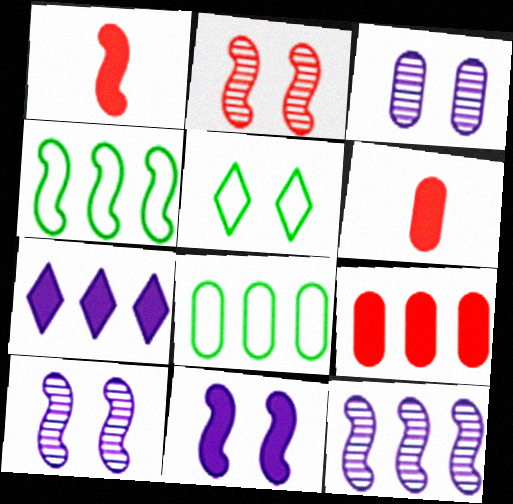[[1, 4, 10], 
[3, 6, 8], 
[5, 6, 12]]